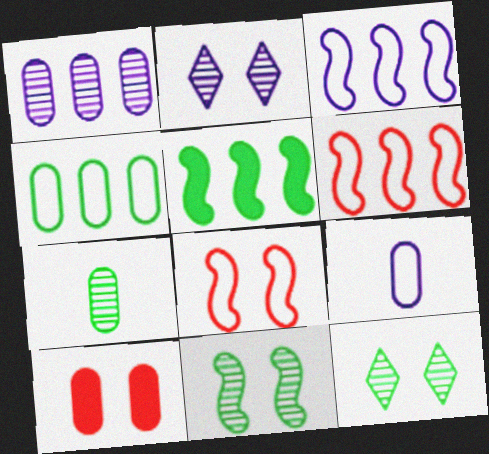[]